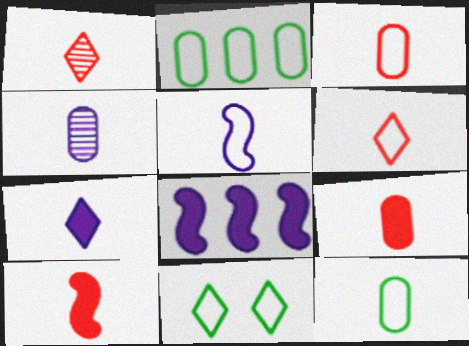[[1, 3, 10], 
[4, 5, 7], 
[4, 9, 12], 
[5, 6, 12]]